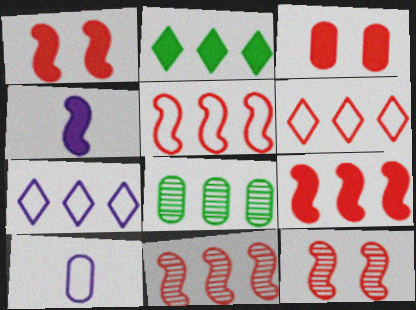[[2, 3, 4], 
[2, 10, 12], 
[3, 8, 10], 
[5, 9, 11], 
[7, 8, 9]]